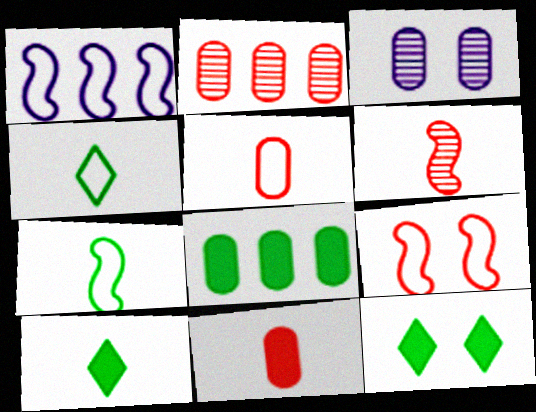[[1, 7, 9], 
[3, 5, 8], 
[3, 9, 12]]